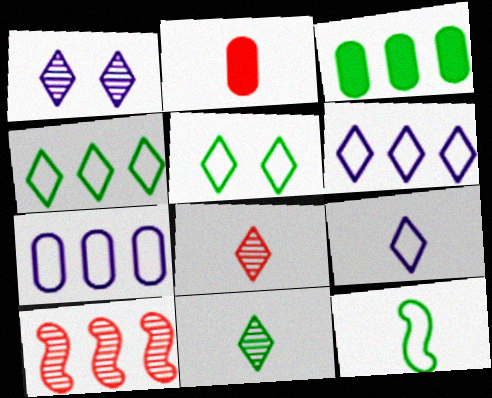[[3, 6, 10]]